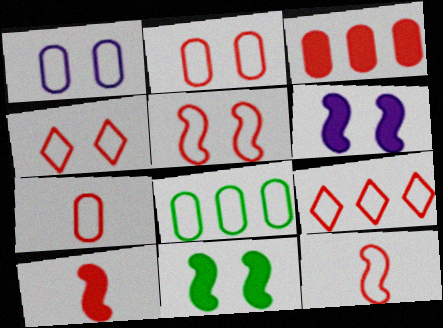[[1, 7, 8], 
[2, 4, 5], 
[2, 9, 12], 
[5, 7, 9]]